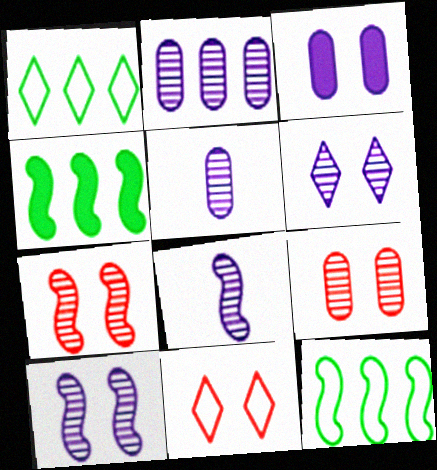[[2, 6, 8], 
[4, 5, 11]]